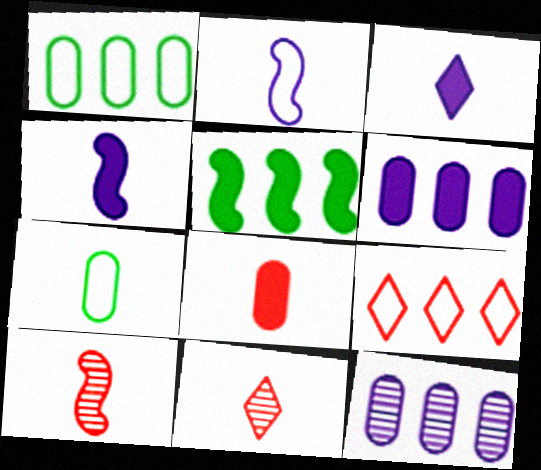[[3, 7, 10], 
[4, 7, 11], 
[5, 9, 12]]